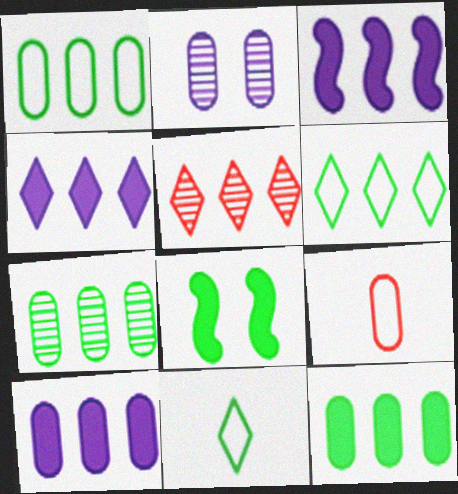[[1, 3, 5], 
[1, 7, 12], 
[2, 9, 12], 
[3, 4, 10], 
[4, 5, 6], 
[7, 8, 11]]